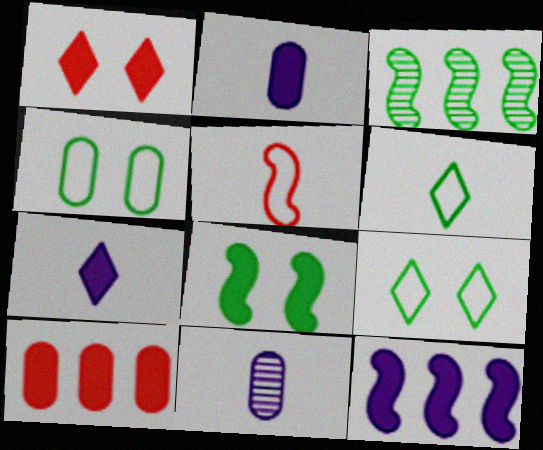[[4, 10, 11], 
[7, 8, 10]]